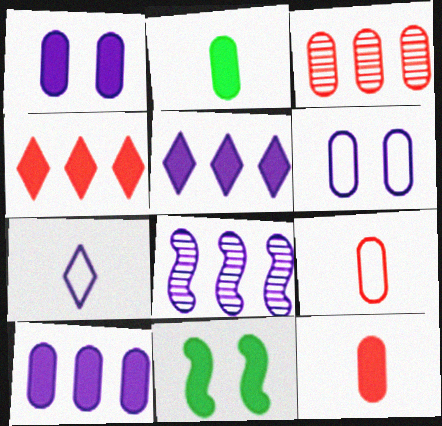[[1, 7, 8], 
[2, 3, 6], 
[3, 7, 11], 
[5, 11, 12]]